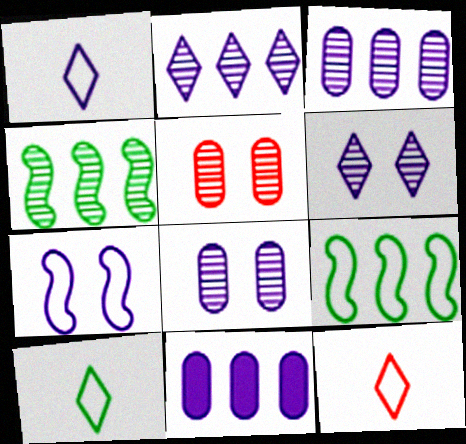[[1, 10, 12]]